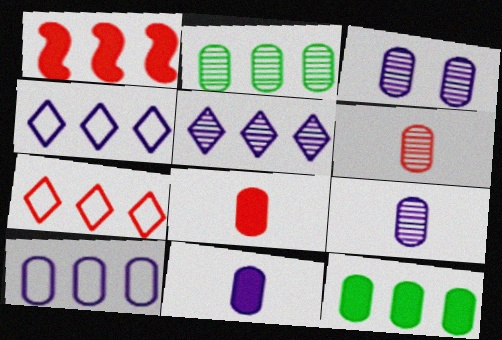[[1, 2, 4], 
[2, 3, 6], 
[3, 10, 11]]